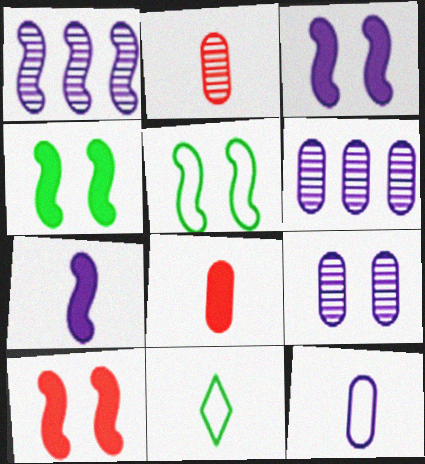[[2, 7, 11], 
[3, 4, 10], 
[6, 10, 11]]